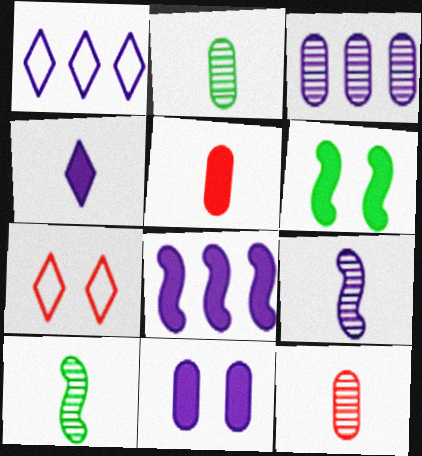[[1, 3, 8], 
[1, 6, 12], 
[1, 9, 11], 
[2, 7, 8], 
[4, 8, 11]]